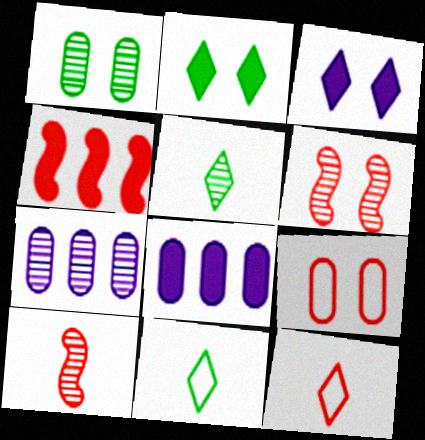[[5, 6, 7], 
[6, 8, 11]]